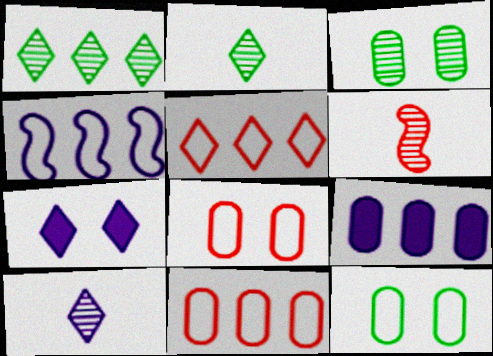[[2, 5, 7]]